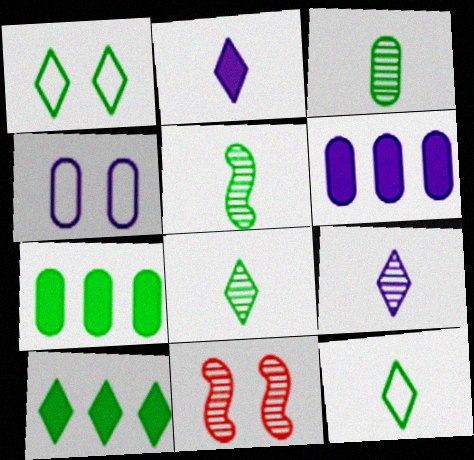[[1, 5, 7], 
[1, 8, 10], 
[3, 5, 8], 
[6, 11, 12]]